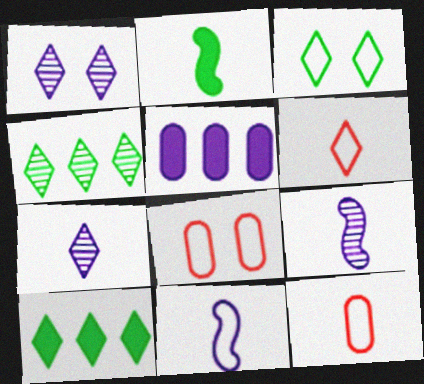[[1, 5, 11], 
[1, 6, 10], 
[2, 7, 12], 
[8, 9, 10]]